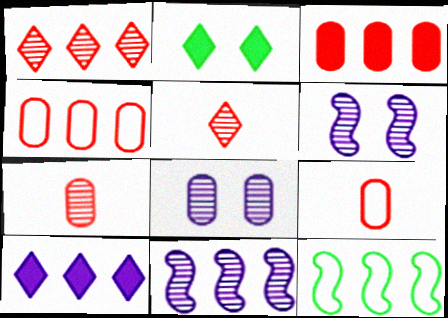[[2, 9, 11]]